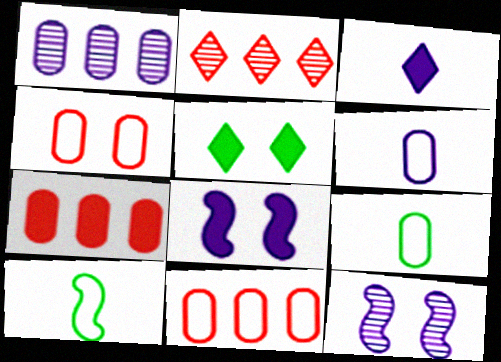[[2, 8, 9], 
[4, 5, 12]]